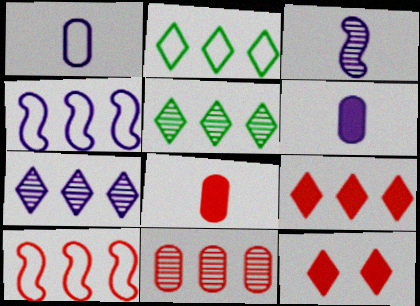[[2, 7, 9], 
[9, 10, 11]]